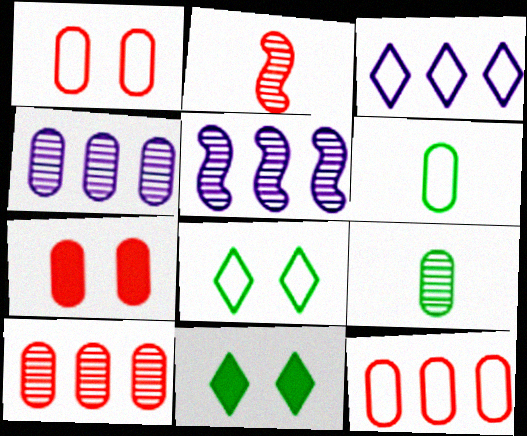[[4, 6, 7]]